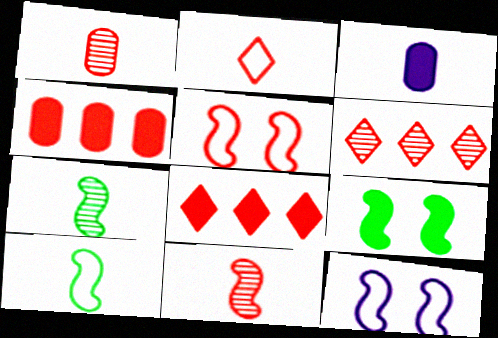[[1, 5, 8], 
[2, 3, 7], 
[3, 8, 9]]